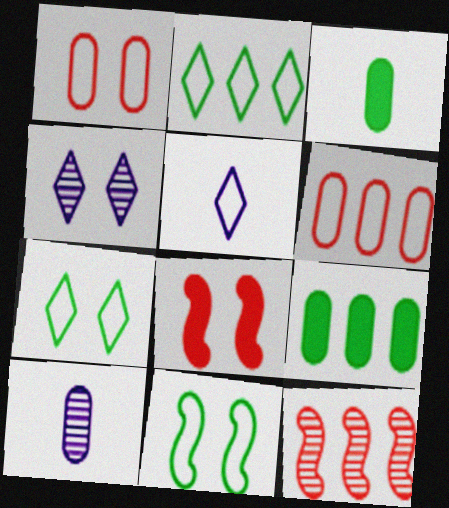[[1, 9, 10], 
[2, 8, 10], 
[5, 6, 11]]